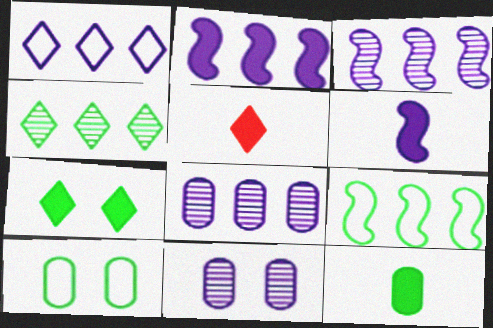[[1, 2, 8], 
[1, 6, 11], 
[3, 5, 10], 
[5, 6, 12], 
[5, 9, 11]]